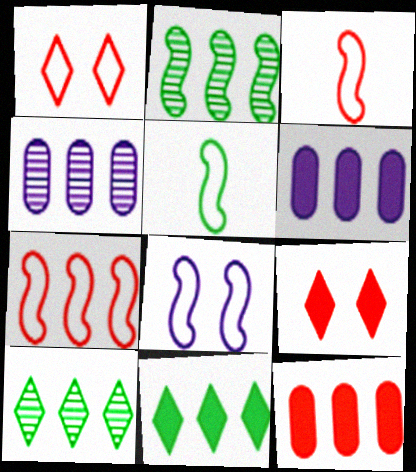[[4, 5, 9], 
[4, 7, 11], 
[5, 7, 8], 
[6, 7, 10]]